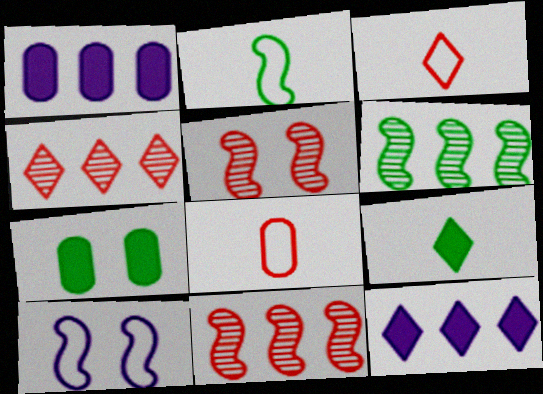[]